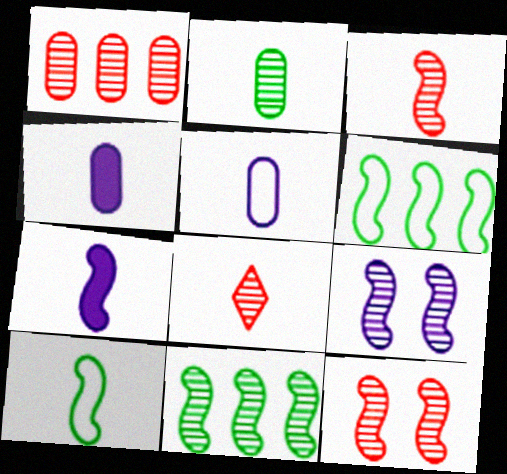[[1, 8, 12], 
[3, 7, 10], 
[3, 9, 11], 
[4, 8, 10], 
[6, 7, 12]]